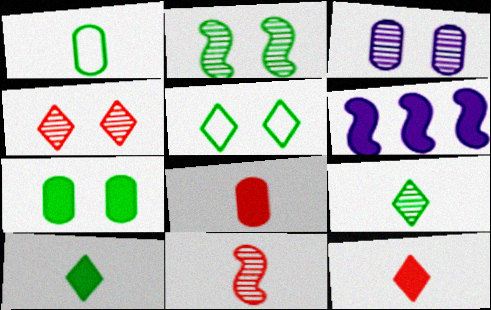[[1, 4, 6], 
[2, 3, 4], 
[2, 5, 7], 
[6, 7, 12]]